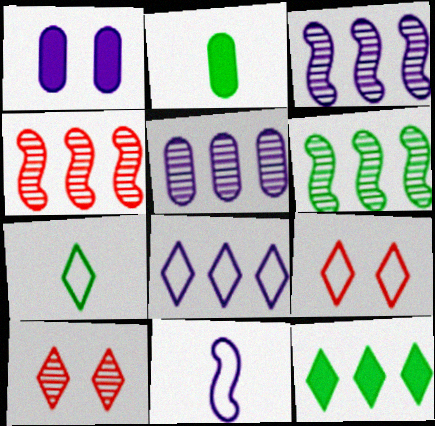[[1, 4, 7], 
[2, 3, 9], 
[3, 4, 6], 
[7, 8, 9]]